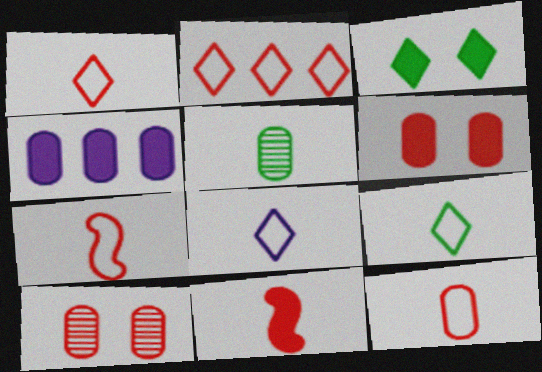[[1, 7, 12], 
[1, 8, 9], 
[2, 10, 11], 
[3, 4, 11], 
[5, 8, 11]]